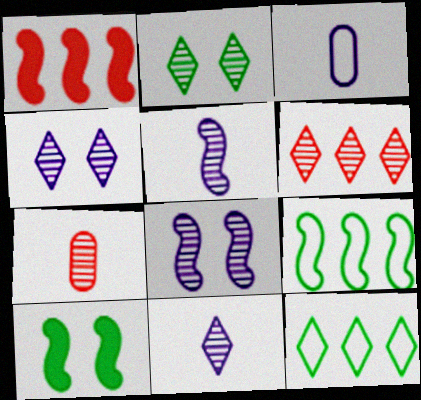[[1, 2, 3], 
[2, 6, 11], 
[3, 6, 10]]